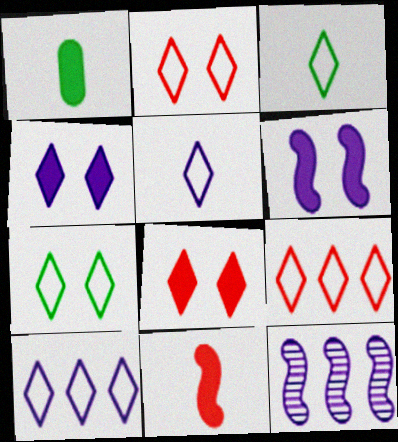[[1, 2, 12], 
[2, 3, 10], 
[5, 7, 9]]